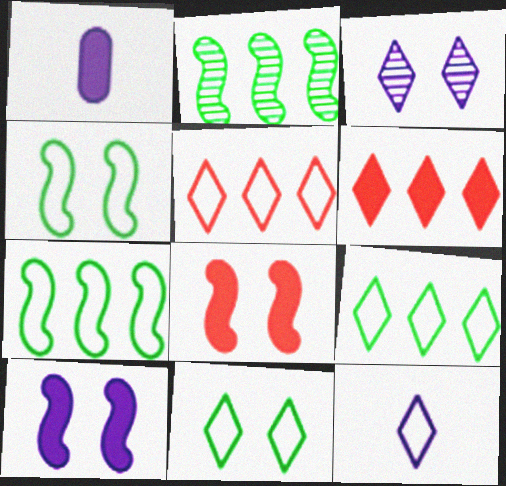[[5, 11, 12]]